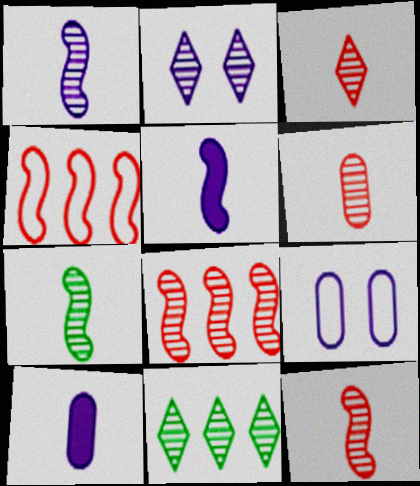[[1, 7, 12], 
[2, 3, 11], 
[3, 6, 12]]